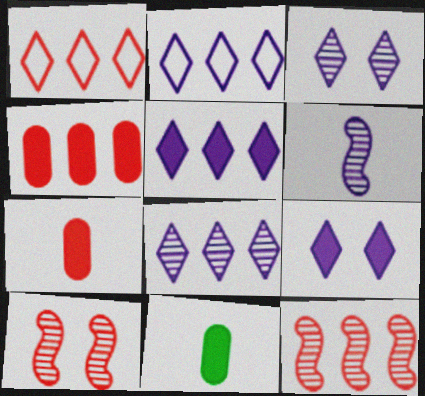[[1, 4, 12], 
[1, 7, 10], 
[2, 5, 8], 
[2, 10, 11]]